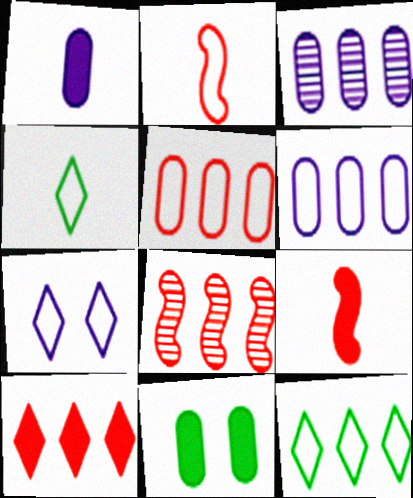[[5, 8, 10]]